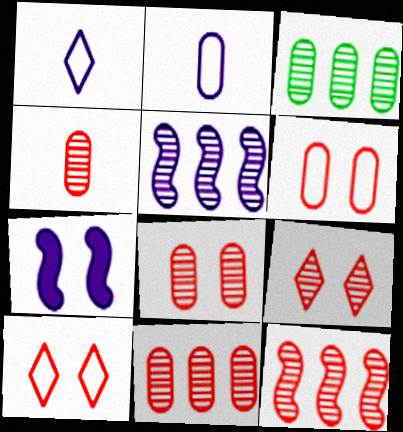[[4, 8, 11], 
[4, 9, 12]]